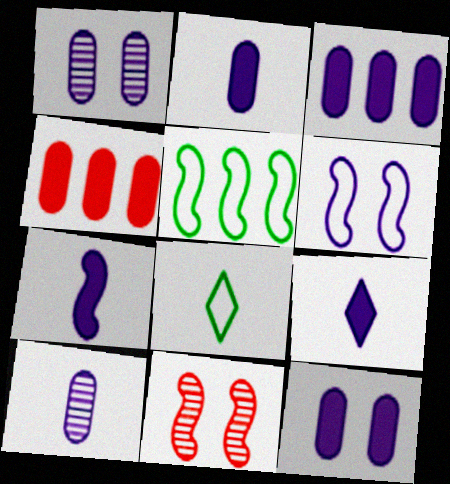[[2, 3, 12], 
[2, 7, 9], 
[3, 8, 11], 
[5, 7, 11]]